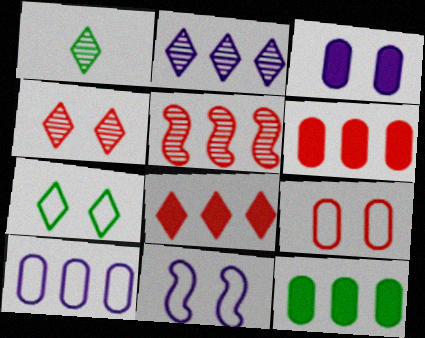[[1, 2, 4], 
[1, 6, 11], 
[7, 9, 11]]